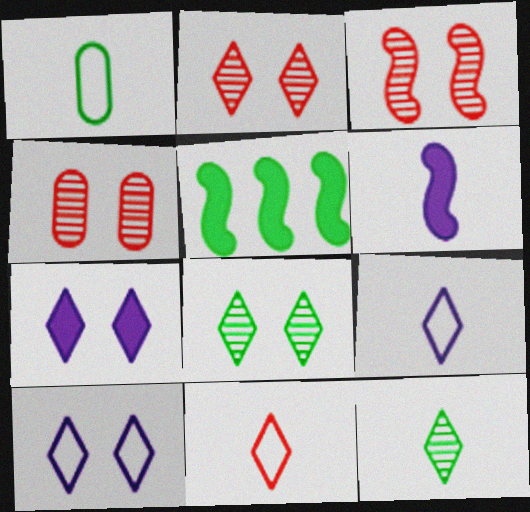[[1, 5, 8], 
[2, 3, 4], 
[4, 5, 9]]